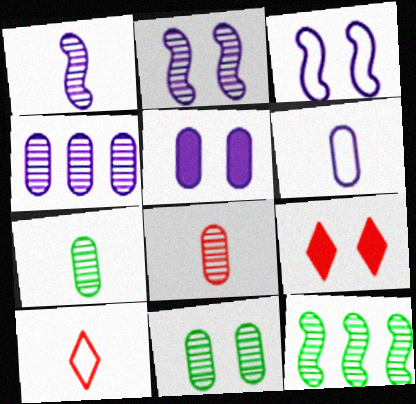[[3, 9, 11], 
[4, 5, 6], 
[4, 8, 11], 
[5, 10, 12], 
[6, 9, 12]]